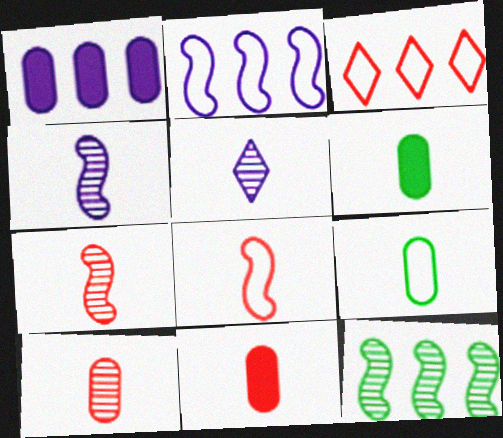[[1, 3, 12], 
[5, 6, 8]]